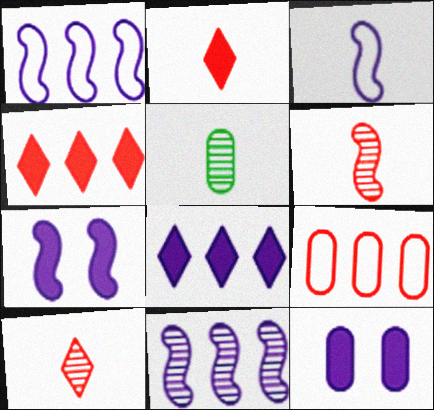[[2, 3, 5], 
[3, 7, 11], 
[5, 9, 12]]